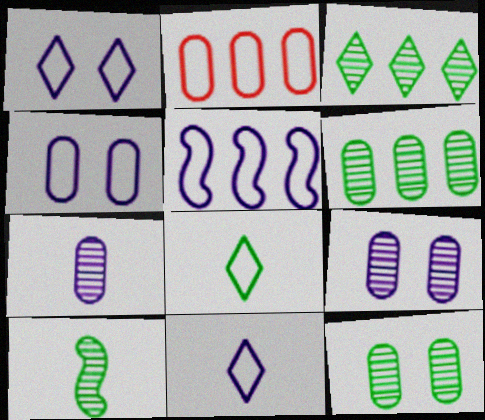[[3, 10, 12], 
[4, 5, 11]]